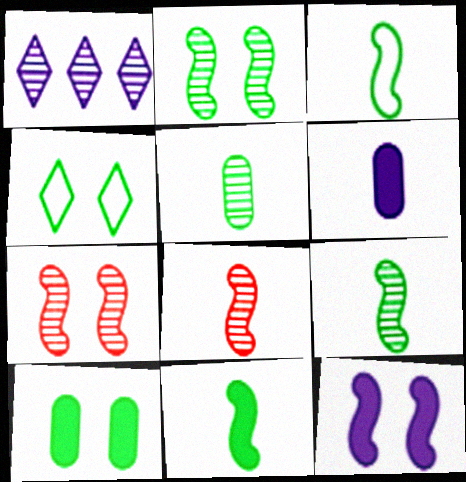[[1, 5, 7], 
[2, 4, 10], 
[3, 9, 11]]